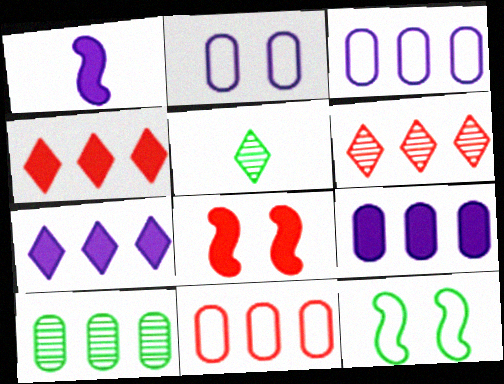[[3, 5, 8], 
[9, 10, 11]]